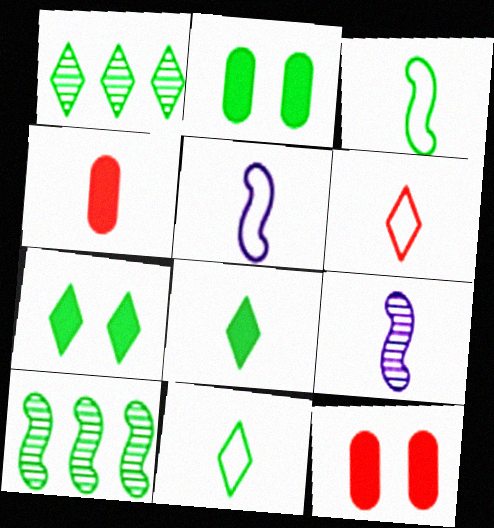[[1, 2, 3], 
[1, 5, 12], 
[1, 7, 11], 
[2, 10, 11], 
[4, 9, 11]]